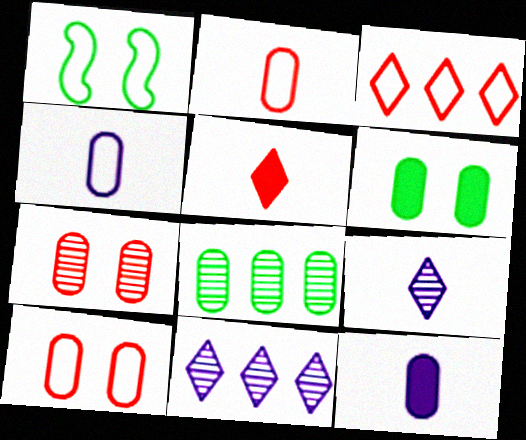[[1, 3, 4], 
[8, 10, 12]]